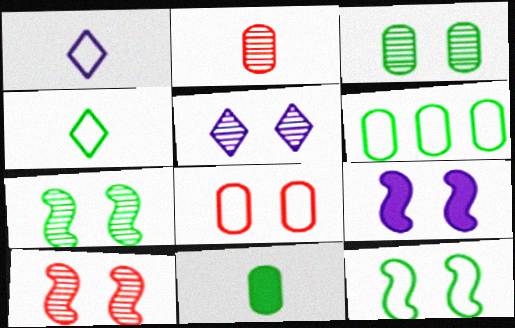[[3, 5, 10], 
[3, 6, 11], 
[4, 6, 12], 
[9, 10, 12]]